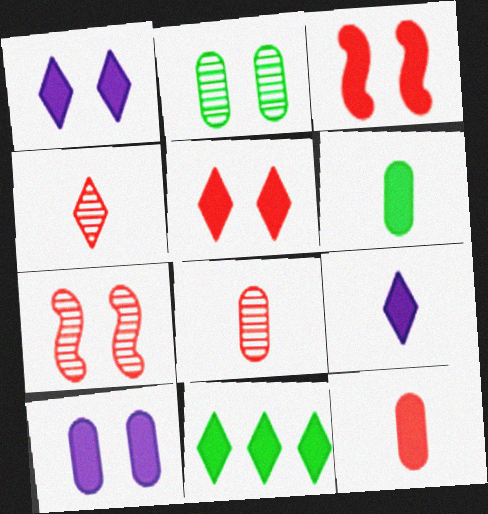[[5, 9, 11]]